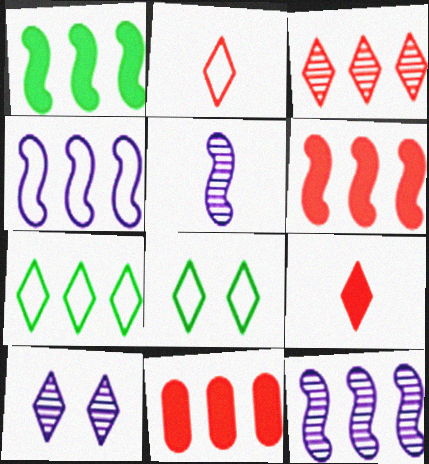[[5, 8, 11], 
[7, 9, 10], 
[7, 11, 12]]